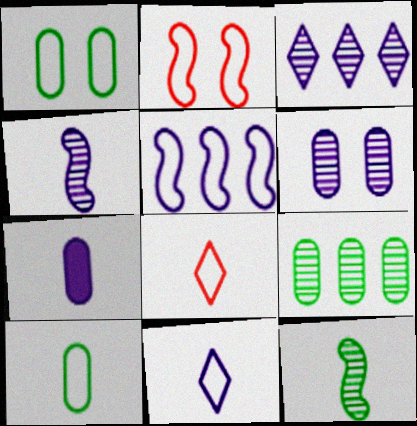[[1, 5, 8], 
[3, 4, 6], 
[4, 7, 11], 
[7, 8, 12]]